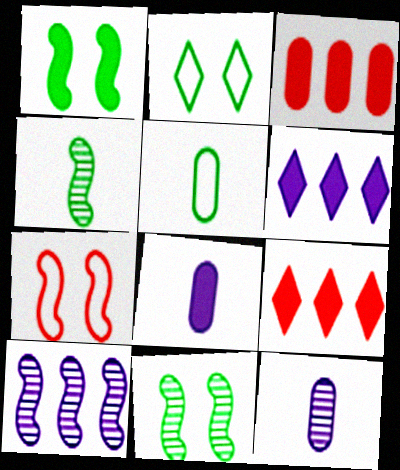[[1, 8, 9]]